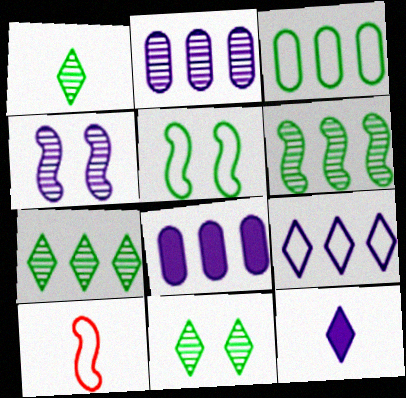[[1, 7, 11], 
[8, 10, 11]]